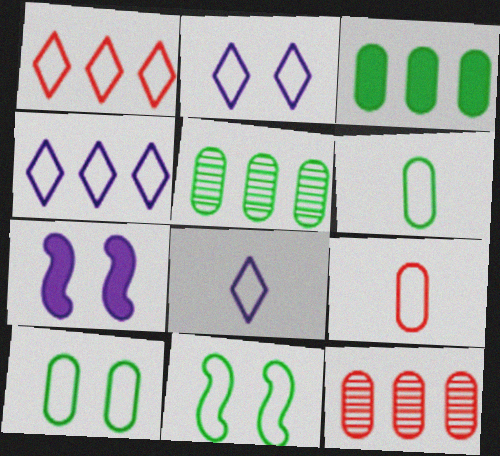[[2, 4, 8], 
[4, 9, 11]]